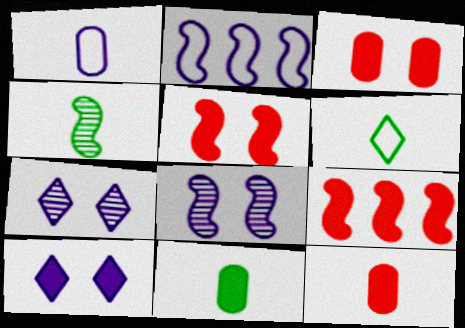[[2, 4, 5], 
[4, 6, 11], 
[9, 10, 11]]